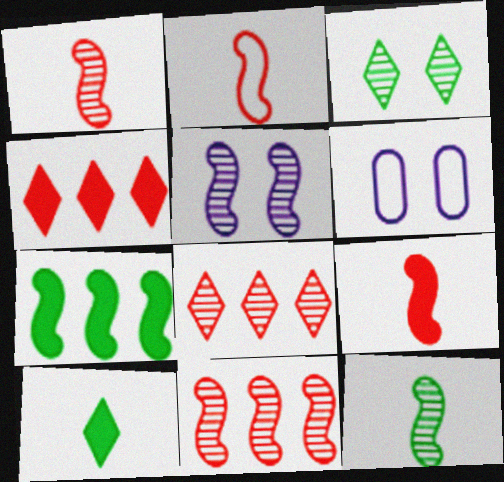[[1, 2, 9], 
[2, 5, 7], 
[4, 6, 12], 
[5, 11, 12], 
[6, 10, 11]]